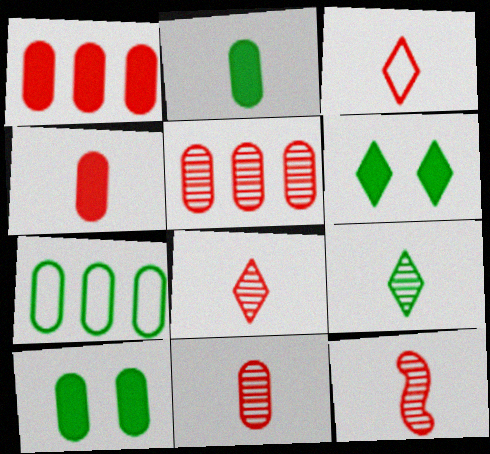[[3, 4, 12], 
[8, 11, 12]]